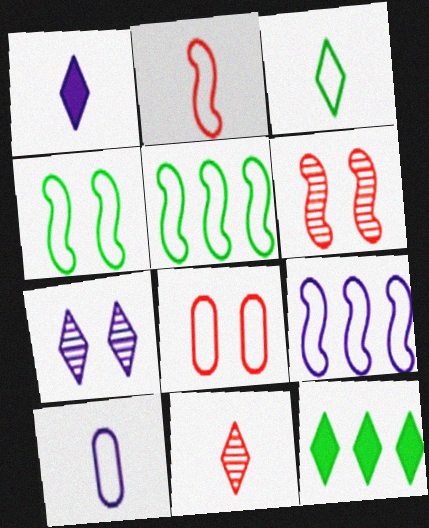[[1, 3, 11], 
[2, 3, 10], 
[2, 4, 9], 
[3, 8, 9], 
[6, 10, 12]]